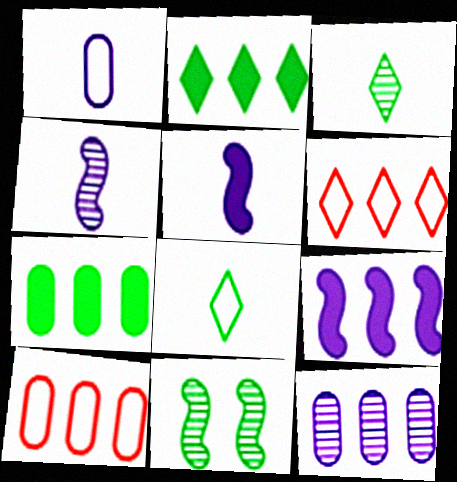[[7, 8, 11], 
[7, 10, 12]]